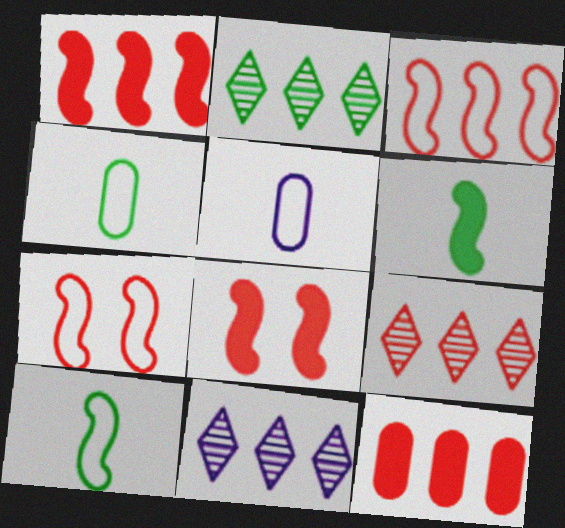[[2, 5, 8], 
[2, 9, 11], 
[3, 9, 12], 
[4, 8, 11]]